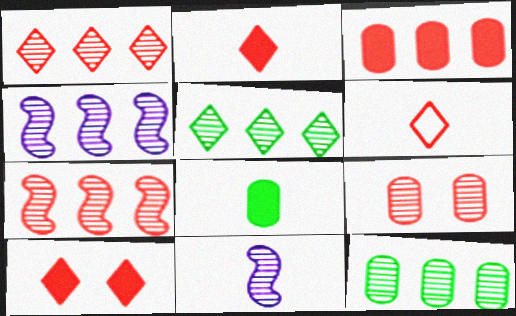[[1, 4, 12], 
[1, 6, 10], 
[5, 9, 11], 
[6, 8, 11]]